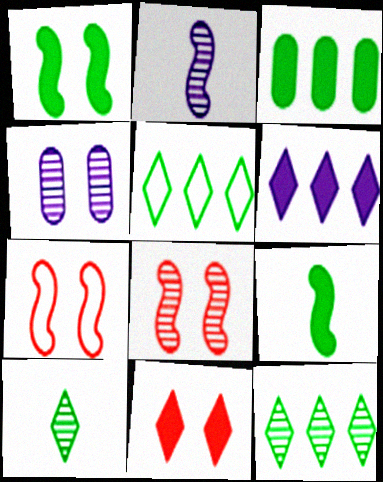[]